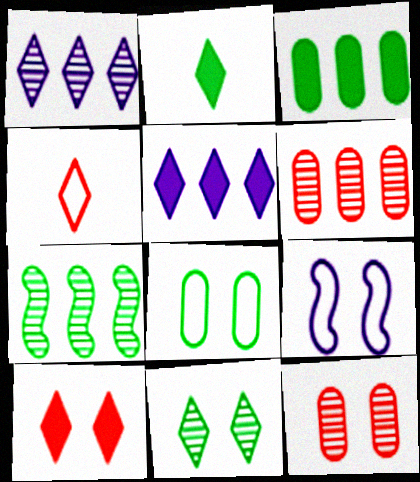[[1, 6, 7], 
[2, 5, 10], 
[2, 6, 9], 
[2, 7, 8], 
[4, 5, 11]]